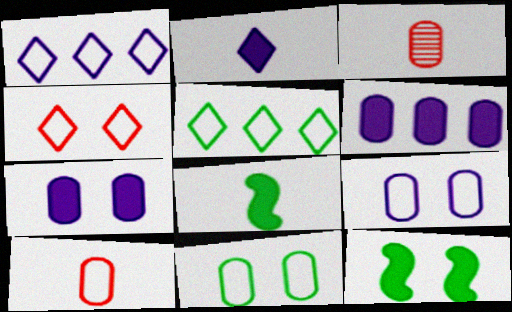[[1, 3, 12], 
[3, 6, 11]]